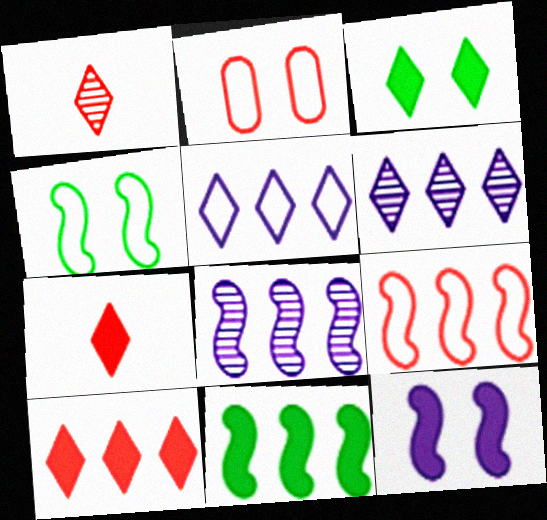[[1, 3, 5], 
[8, 9, 11]]